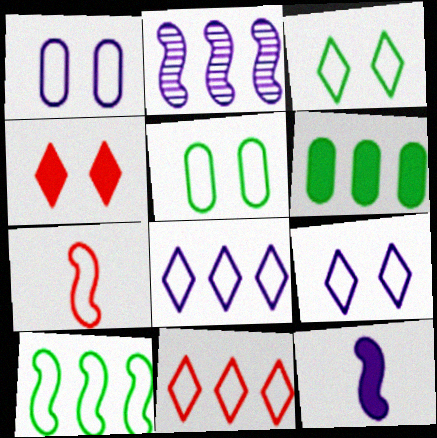[[2, 6, 11], 
[4, 6, 12], 
[5, 7, 8]]